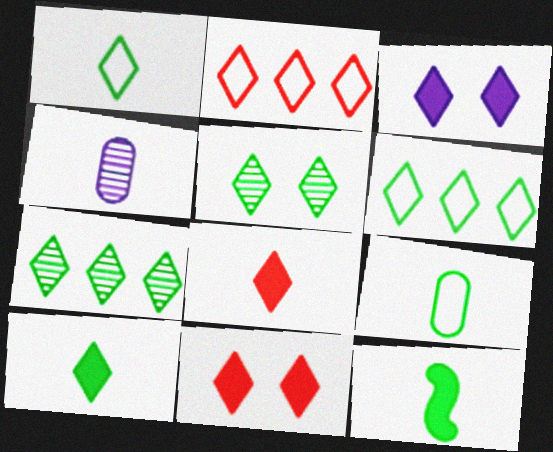[[5, 6, 10]]